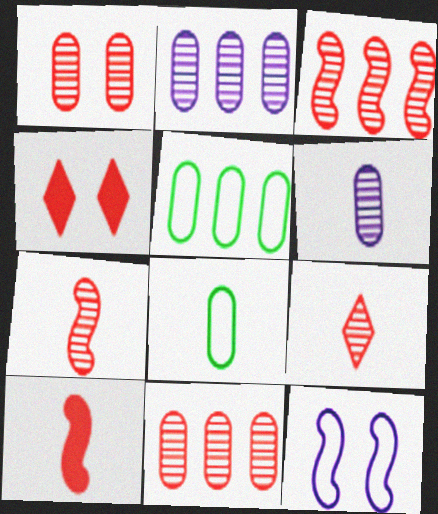[[1, 3, 9]]